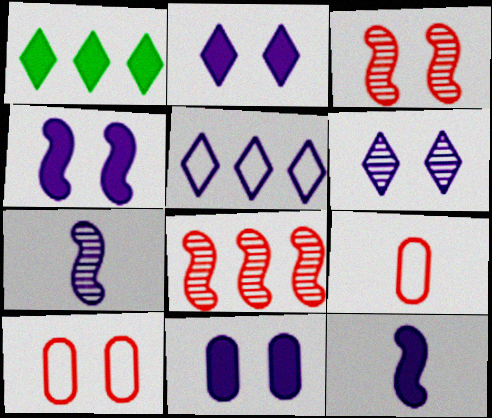[[1, 7, 10], 
[2, 4, 11], 
[5, 7, 11]]